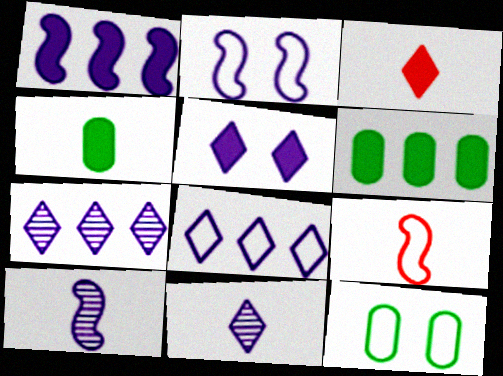[[1, 2, 10], 
[4, 9, 11], 
[5, 8, 11], 
[8, 9, 12]]